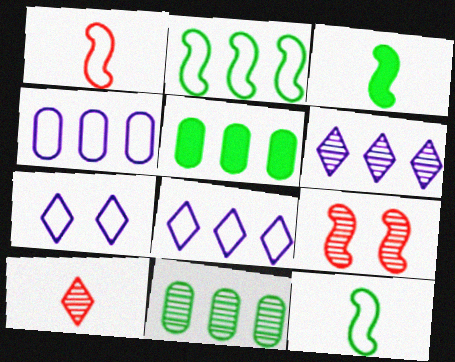[]